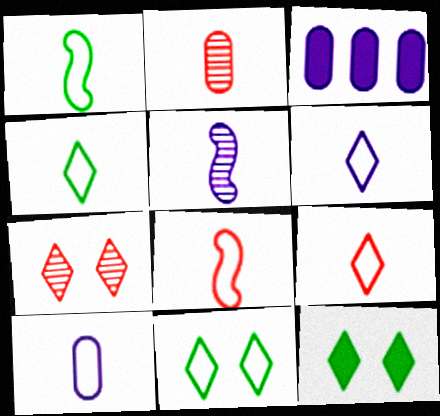[[1, 3, 7], 
[1, 9, 10], 
[4, 6, 9], 
[4, 8, 10]]